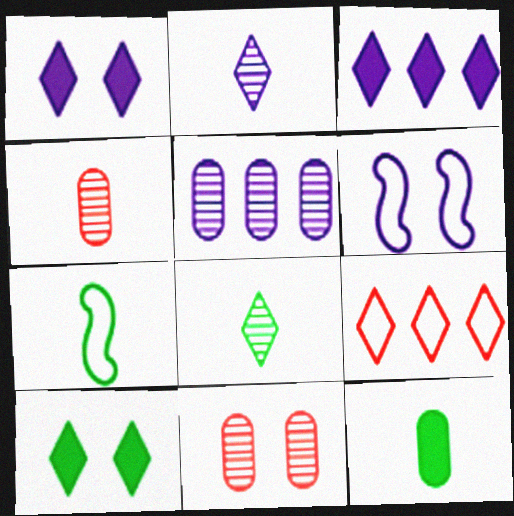[[1, 8, 9], 
[2, 9, 10], 
[3, 7, 11], 
[6, 10, 11], 
[7, 8, 12]]